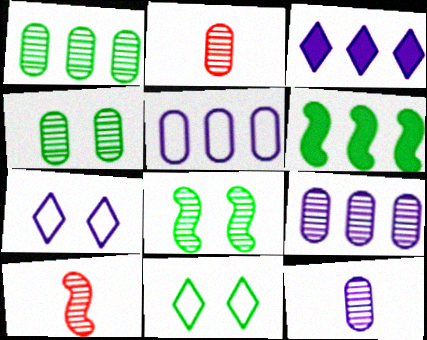[[2, 4, 9], 
[2, 6, 7]]